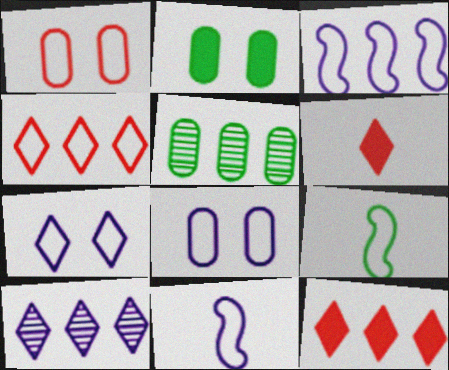[[3, 5, 12], 
[4, 8, 9]]